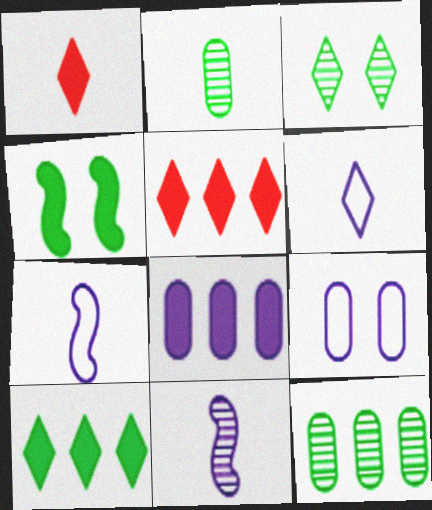[[1, 2, 7], 
[1, 4, 8], 
[3, 5, 6]]